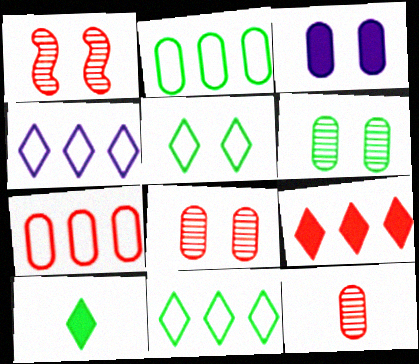[[1, 3, 5], 
[2, 3, 12]]